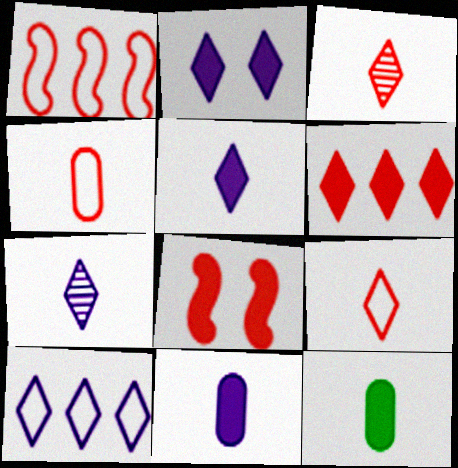[[2, 7, 10]]